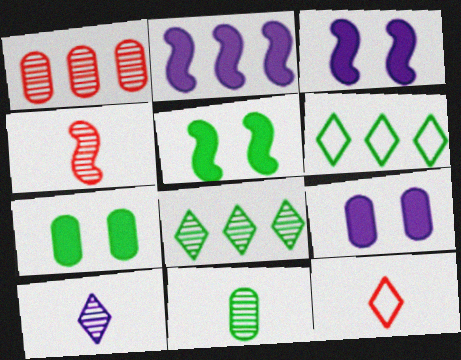[[1, 2, 6], 
[4, 6, 9], 
[4, 10, 11], 
[5, 6, 11]]